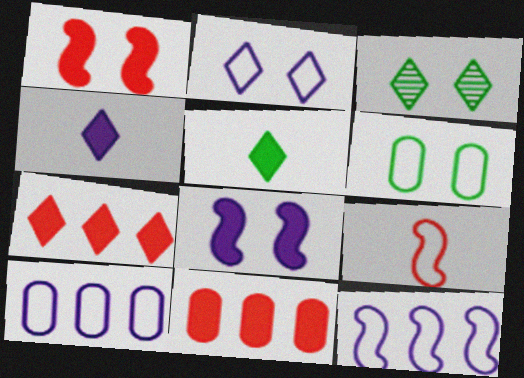[[5, 8, 11]]